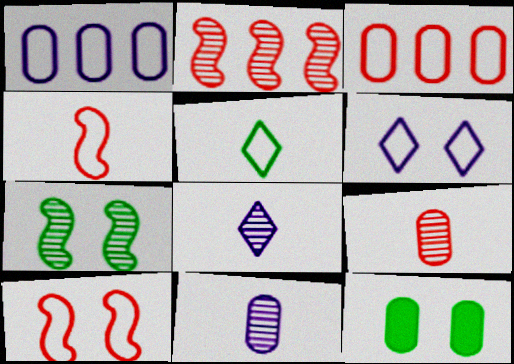[[1, 5, 10], 
[1, 9, 12], 
[3, 11, 12]]